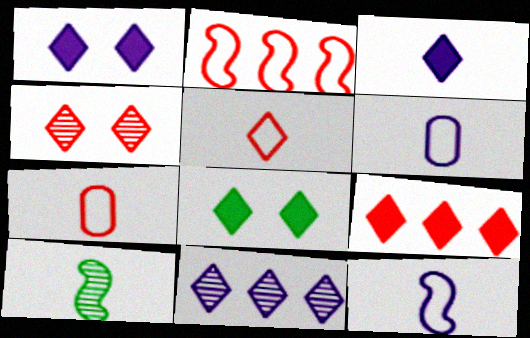[[3, 7, 10], 
[3, 8, 9], 
[4, 5, 9], 
[5, 8, 11]]